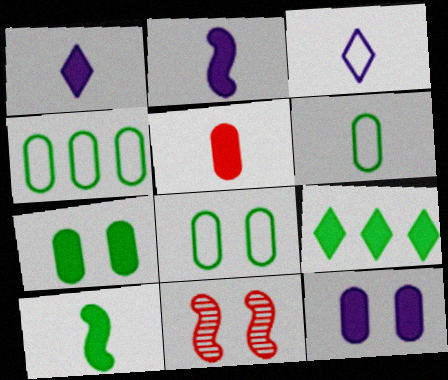[[1, 4, 11], 
[1, 5, 10], 
[4, 6, 8], 
[7, 9, 10]]